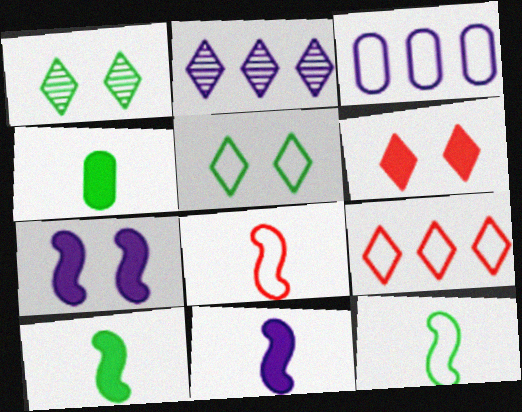[[3, 5, 8]]